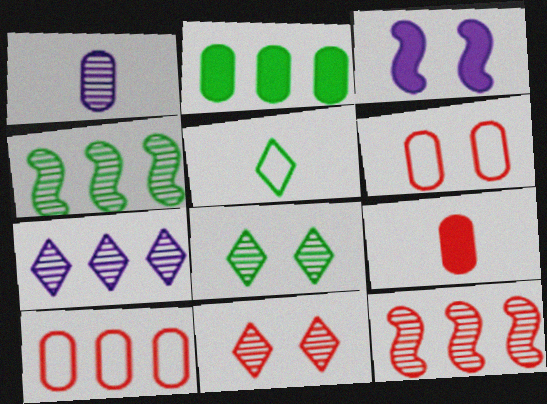[[1, 2, 6], 
[1, 4, 11], 
[1, 8, 12], 
[3, 6, 8]]